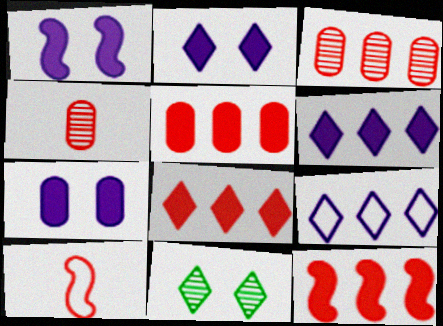[[1, 2, 7], 
[5, 8, 12]]